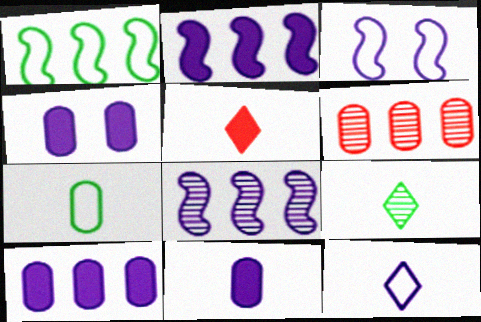[[4, 6, 7], 
[4, 8, 12], 
[4, 10, 11], 
[5, 9, 12]]